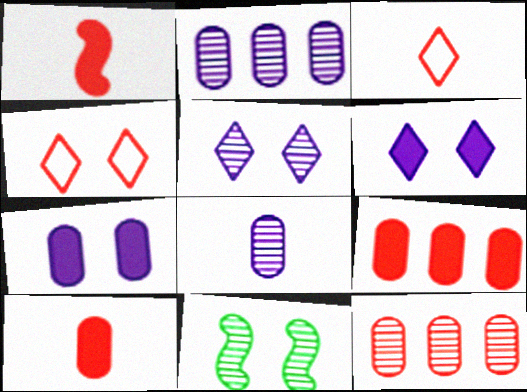[[1, 4, 12], 
[4, 7, 11]]